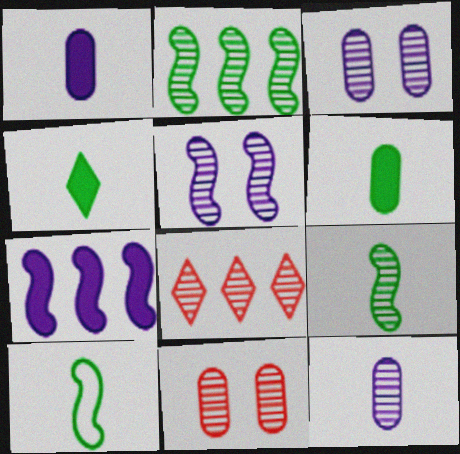[[3, 8, 9]]